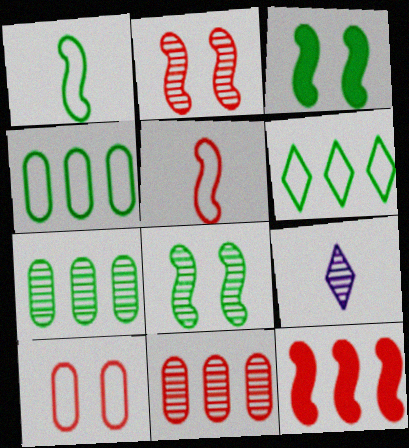[[2, 5, 12], 
[2, 7, 9], 
[8, 9, 11]]